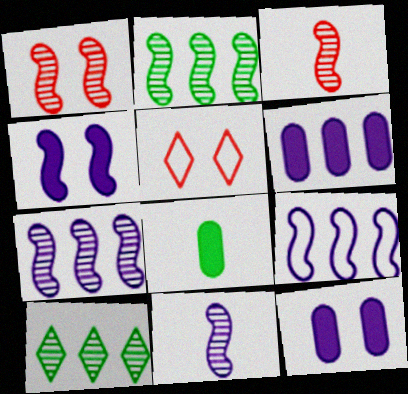[[1, 2, 11], 
[4, 9, 11], 
[5, 7, 8]]